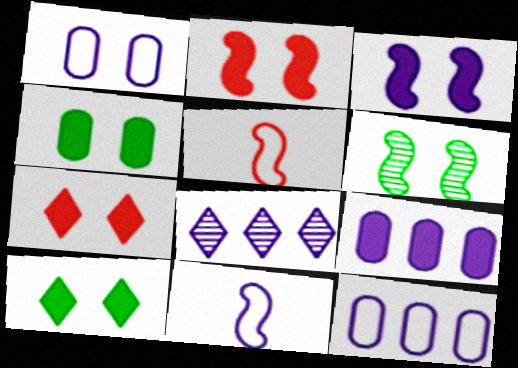[[1, 6, 7], 
[3, 4, 7], 
[4, 5, 8]]